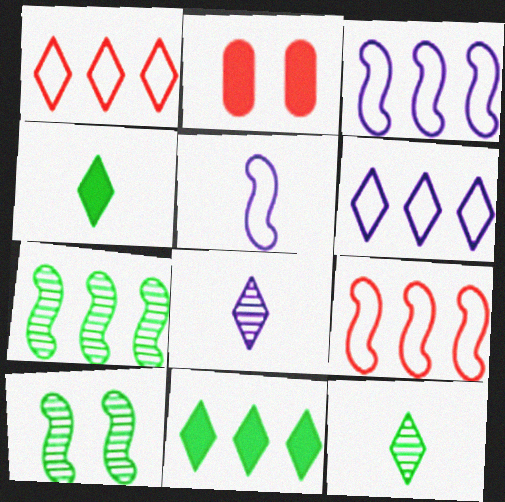[[2, 3, 12]]